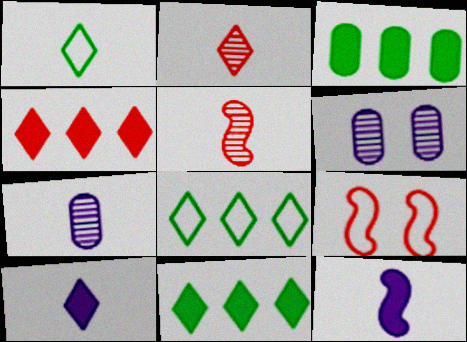[[1, 2, 10], 
[7, 9, 11]]